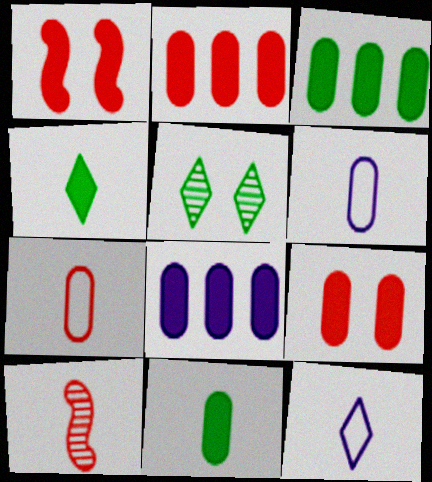[[1, 4, 8], 
[2, 3, 8], 
[4, 6, 10], 
[8, 9, 11], 
[10, 11, 12]]